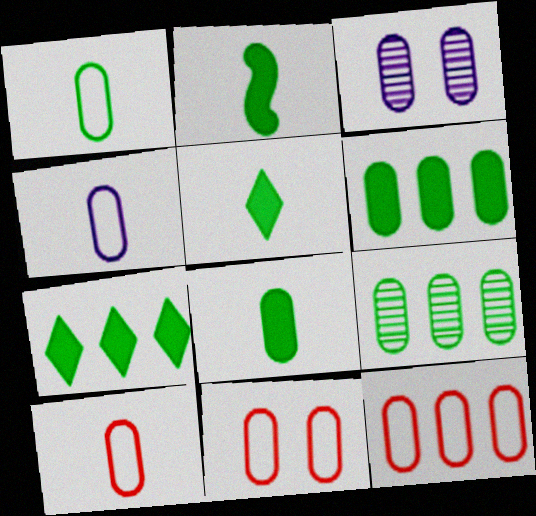[[1, 4, 10], 
[2, 5, 8], 
[3, 6, 10], 
[3, 8, 12], 
[10, 11, 12]]